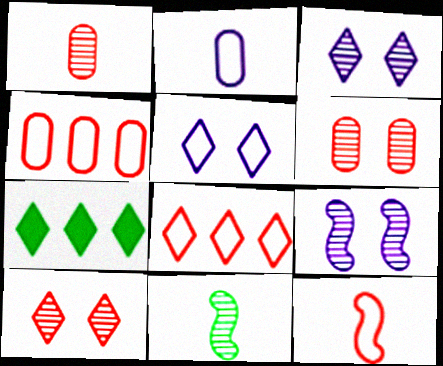[]